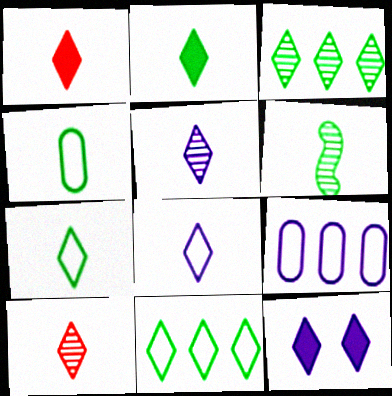[[1, 5, 7], 
[2, 4, 6], 
[2, 8, 10], 
[10, 11, 12]]